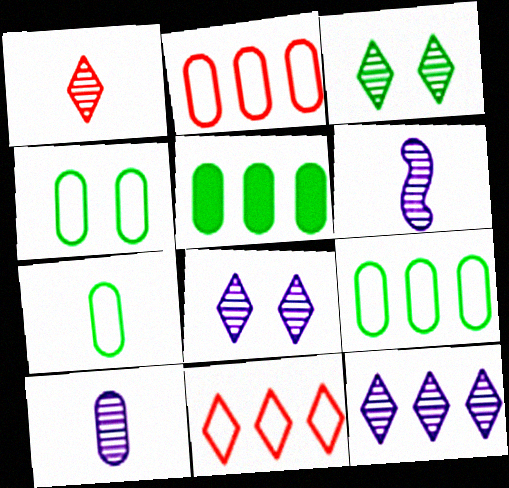[[1, 3, 12], 
[4, 7, 9]]